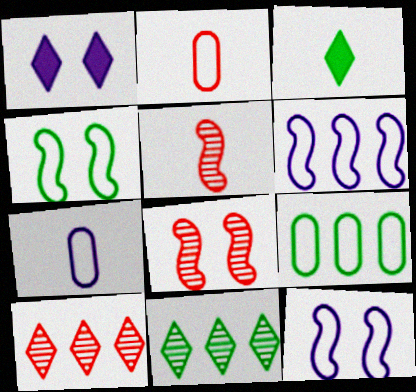[[1, 5, 9], 
[3, 5, 7]]